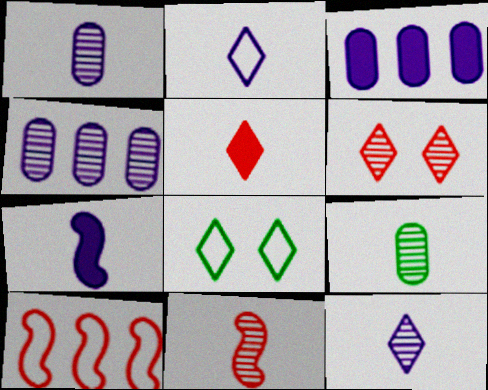[[1, 2, 7], 
[3, 8, 11], 
[9, 11, 12]]